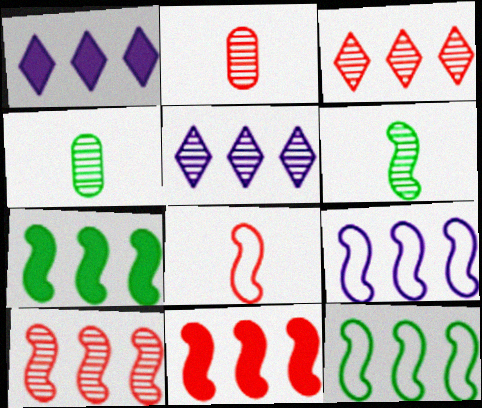[[7, 9, 10]]